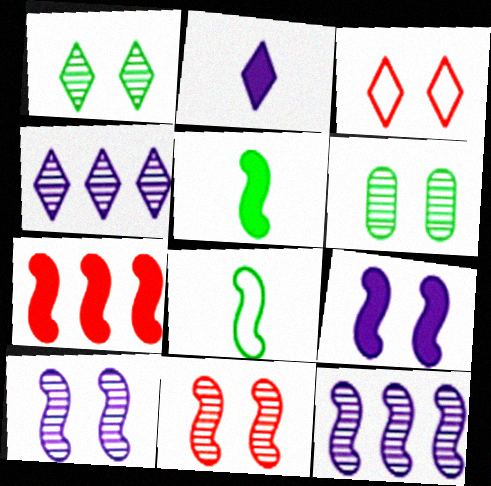[[3, 6, 9], 
[5, 7, 9], 
[7, 8, 10]]